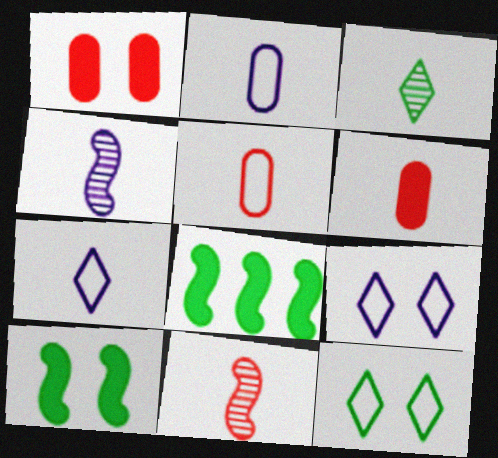[]